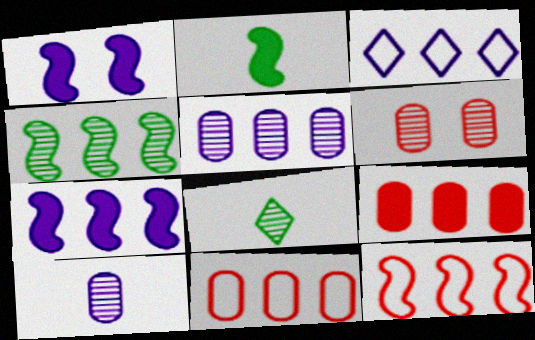[[1, 3, 10], 
[1, 8, 11], 
[2, 3, 6], 
[3, 4, 9], 
[3, 5, 7], 
[4, 7, 12]]